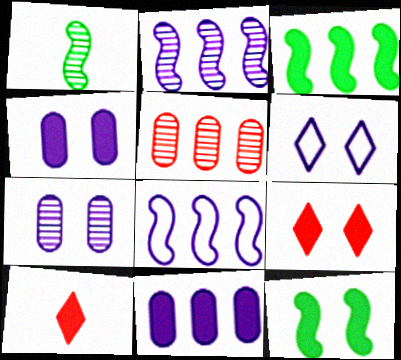[[3, 4, 10], 
[4, 9, 12], 
[10, 11, 12]]